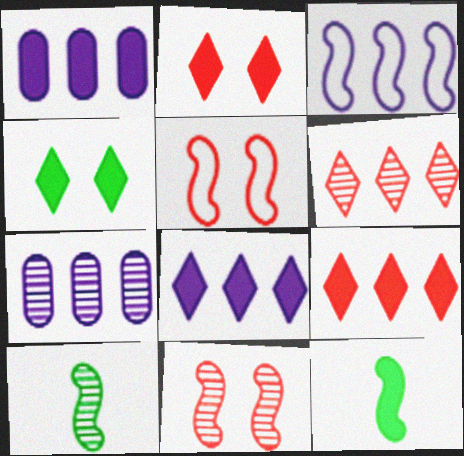[[1, 2, 12], 
[3, 7, 8], 
[3, 11, 12]]